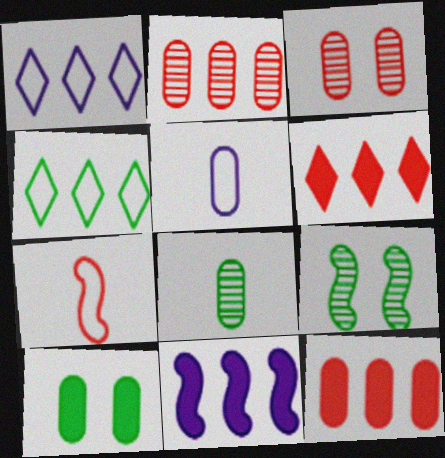[[2, 4, 11], 
[2, 5, 10], 
[3, 6, 7], 
[5, 6, 9], 
[7, 9, 11]]